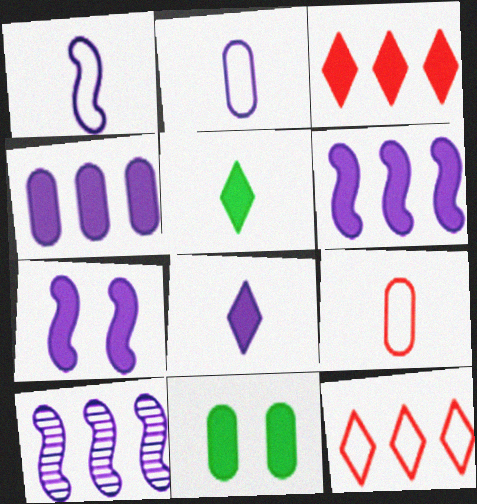[[1, 7, 10], 
[4, 7, 8]]